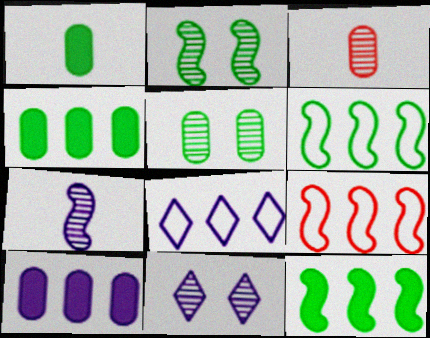[[1, 9, 11]]